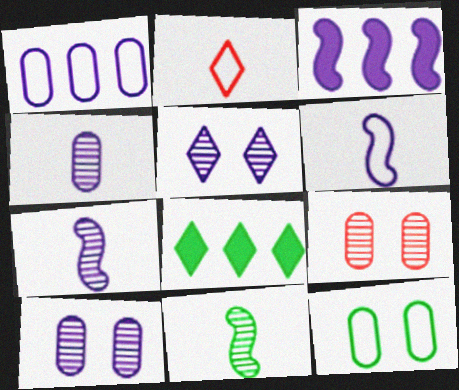[[2, 5, 8], 
[6, 8, 9], 
[8, 11, 12]]